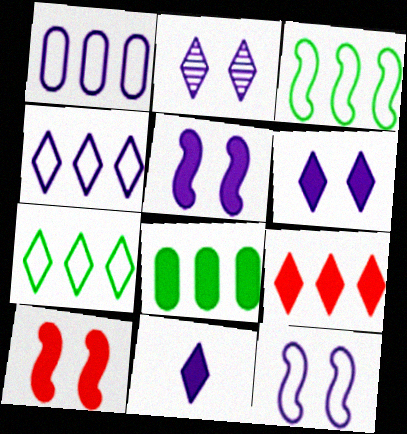[[2, 4, 11], 
[8, 10, 11]]